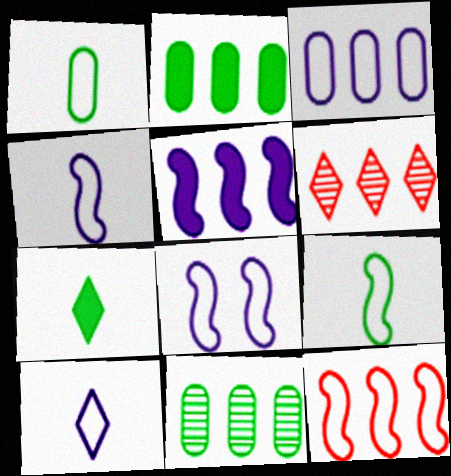[[3, 8, 10], 
[8, 9, 12]]